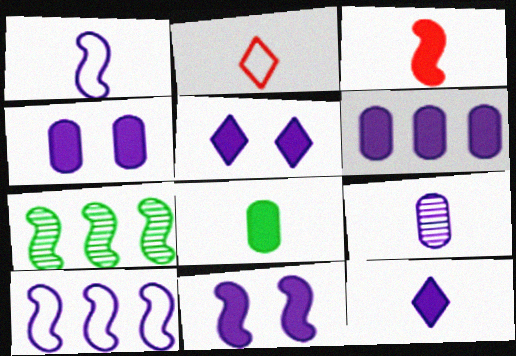[[1, 9, 12], 
[2, 4, 7], 
[3, 8, 12], 
[4, 5, 11], 
[5, 9, 10], 
[6, 11, 12]]